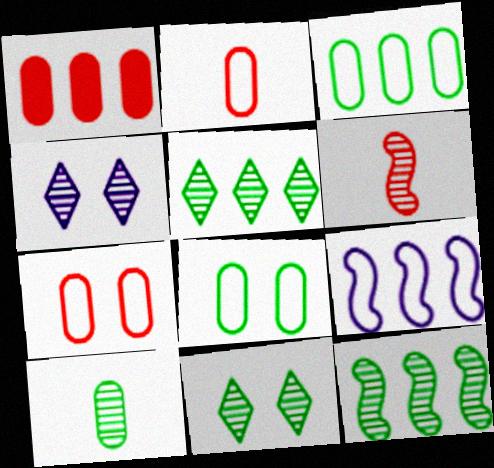[[1, 5, 9], 
[10, 11, 12]]